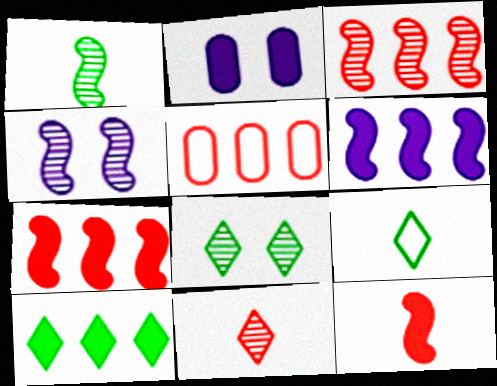[[1, 3, 4], 
[2, 3, 9], 
[2, 10, 12], 
[8, 9, 10]]